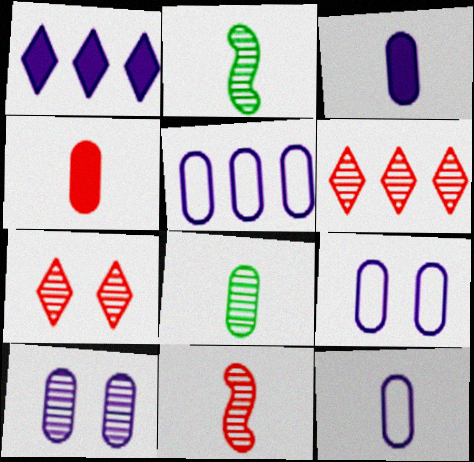[[2, 6, 10], 
[3, 5, 10], 
[4, 8, 12], 
[5, 9, 12]]